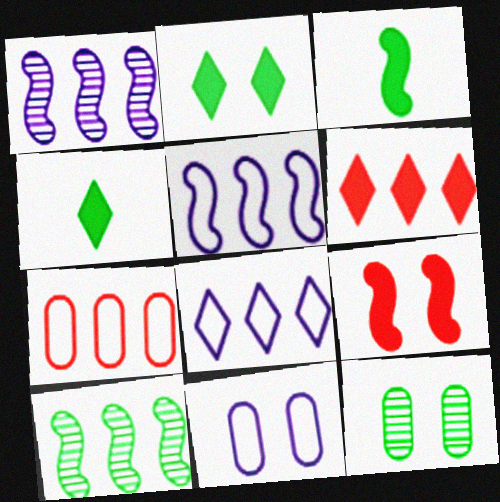[]